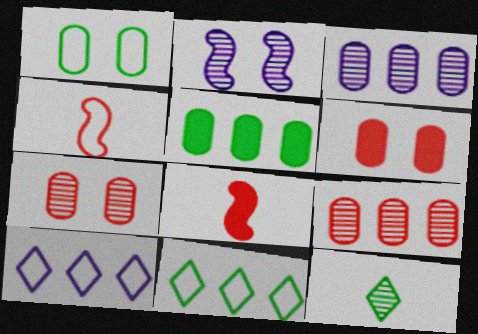[[1, 4, 10], 
[2, 9, 12]]